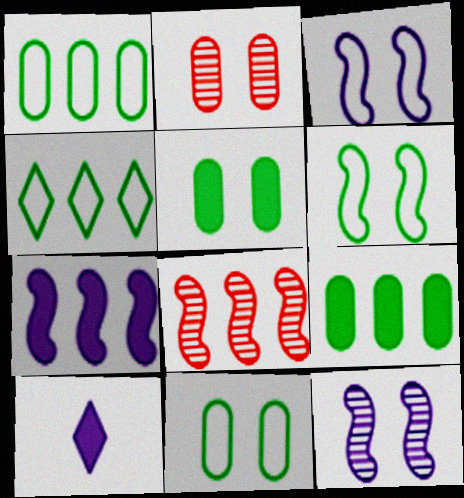[[8, 10, 11]]